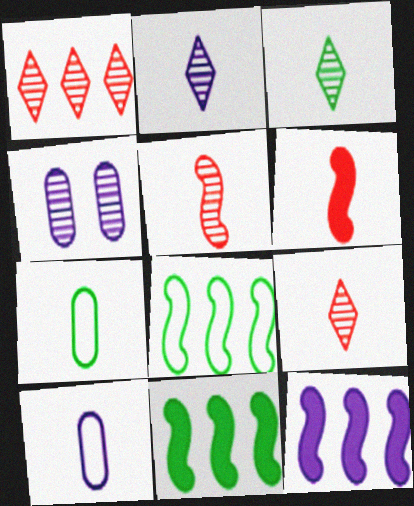[[2, 3, 9], 
[2, 6, 7], 
[3, 6, 10]]